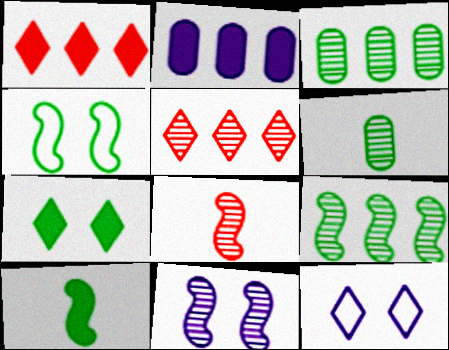[[4, 9, 10], 
[5, 6, 11], 
[8, 9, 11]]